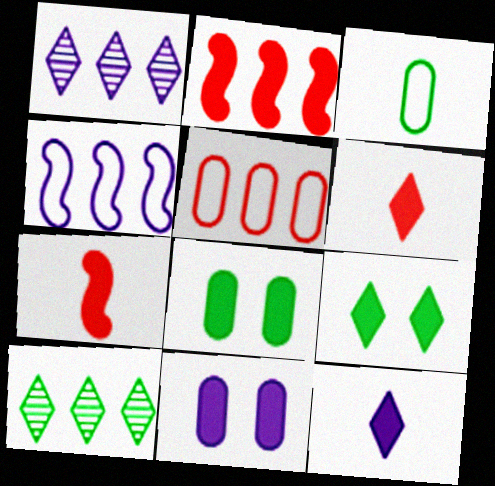[[2, 8, 12]]